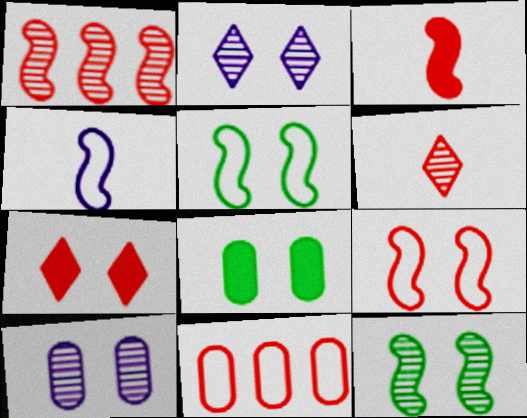[[1, 3, 9], 
[2, 8, 9], 
[5, 7, 10]]